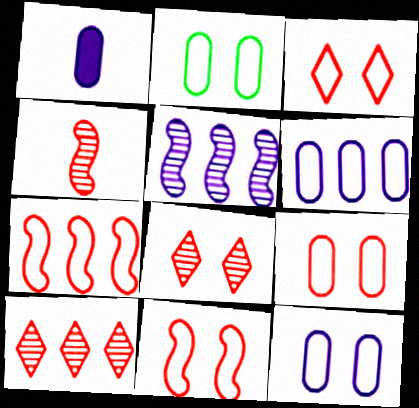[[2, 9, 12], 
[3, 9, 11]]